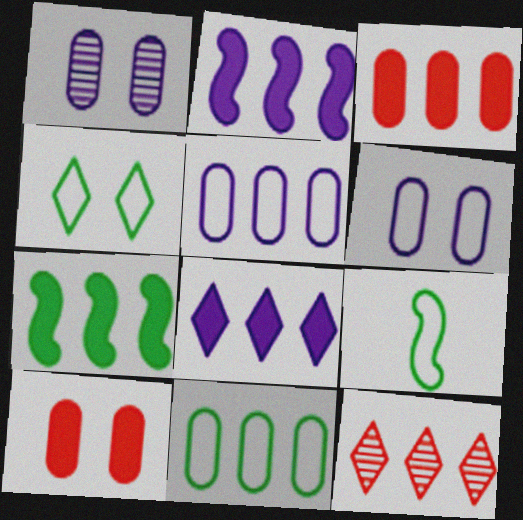[[2, 11, 12], 
[3, 7, 8], 
[4, 9, 11], 
[5, 7, 12]]